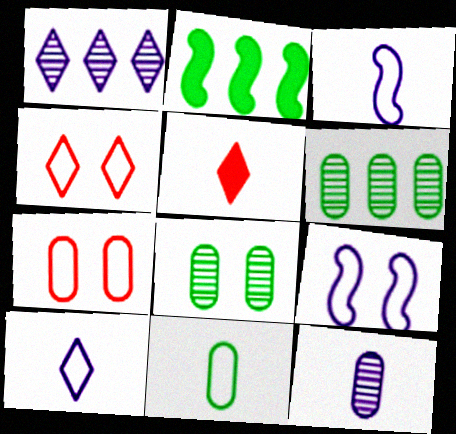[[2, 4, 12], 
[5, 6, 9]]